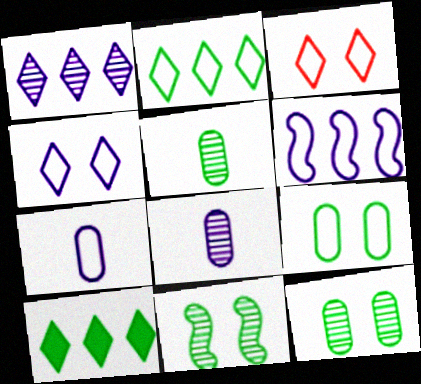[[4, 6, 7]]